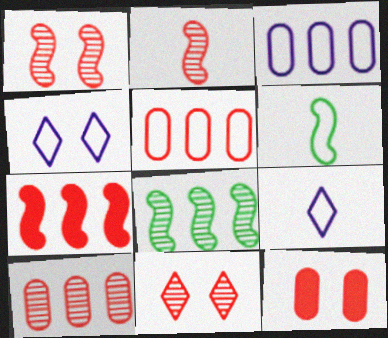[[2, 10, 11], 
[4, 5, 6], 
[8, 9, 12]]